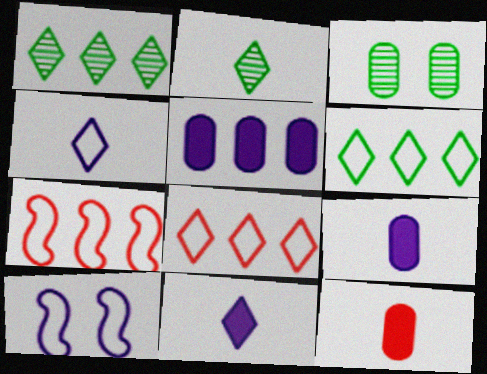[[1, 5, 7], 
[1, 10, 12], 
[3, 7, 11]]